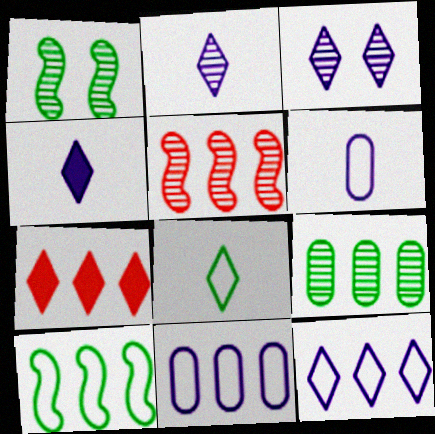[[1, 6, 7], 
[3, 4, 12], 
[3, 7, 8]]